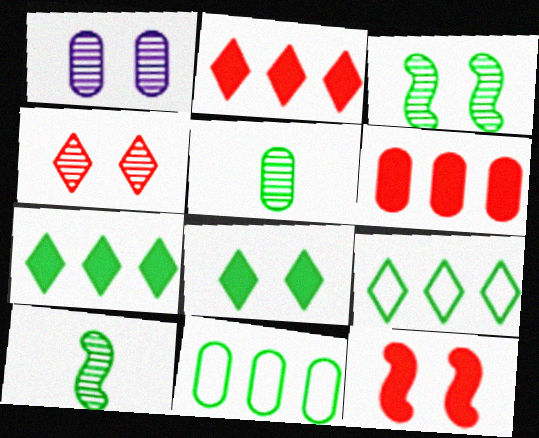[[1, 3, 4], 
[8, 10, 11]]